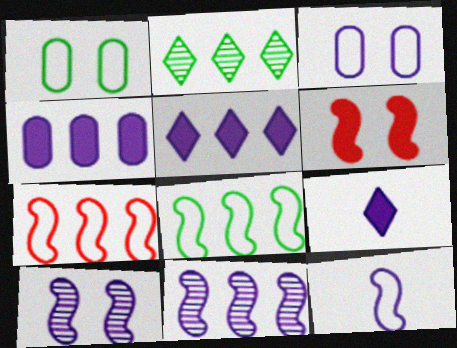[[2, 4, 7], 
[3, 9, 11]]